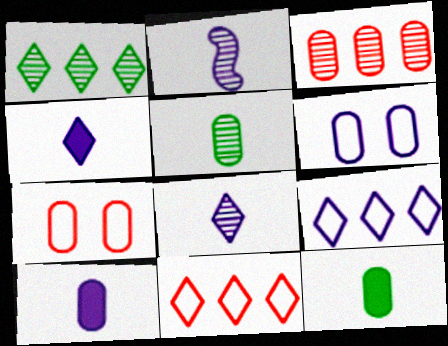[[3, 6, 12]]